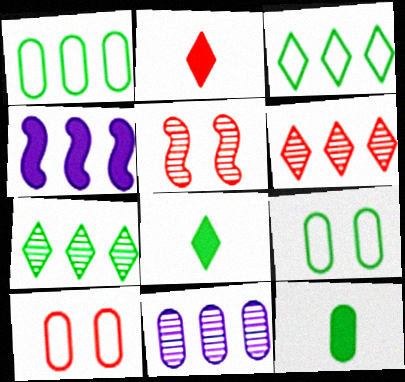[[1, 4, 6], 
[10, 11, 12]]